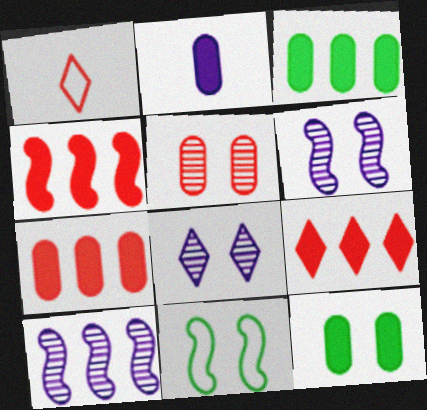[[1, 3, 6], 
[1, 4, 5], 
[1, 10, 12], 
[2, 7, 12], 
[4, 7, 9]]